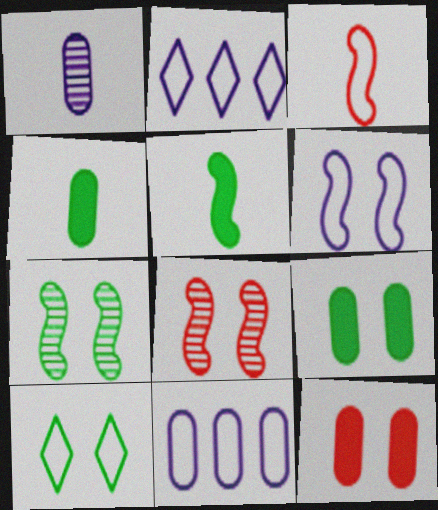[[2, 4, 8], 
[3, 10, 11], 
[7, 9, 10]]